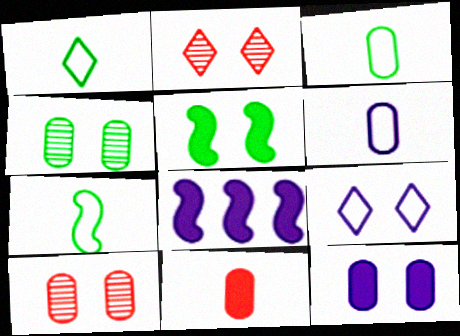[[1, 3, 7], 
[1, 8, 10], 
[2, 3, 8], 
[5, 9, 10]]